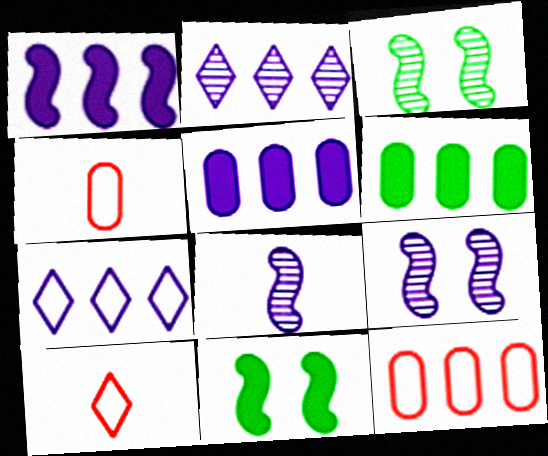[[2, 4, 11], 
[3, 5, 10], 
[6, 9, 10]]